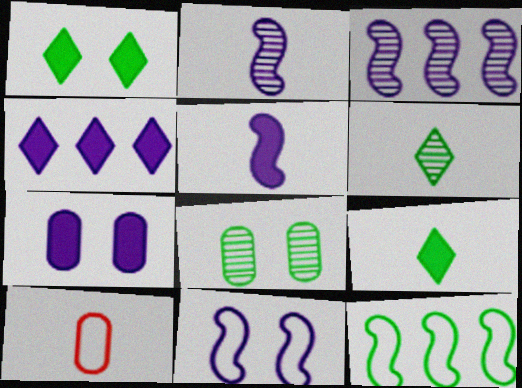[[1, 3, 10], 
[2, 9, 10], 
[3, 5, 11], 
[4, 5, 7], 
[5, 6, 10], 
[8, 9, 12]]